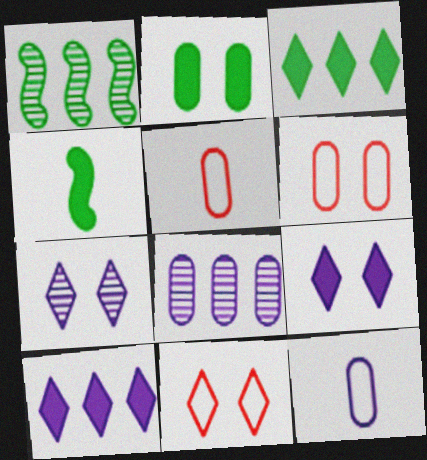[[1, 5, 9], 
[2, 3, 4], 
[2, 5, 8], 
[4, 8, 11]]